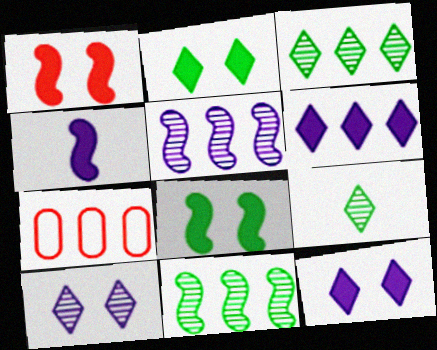[[6, 7, 11]]